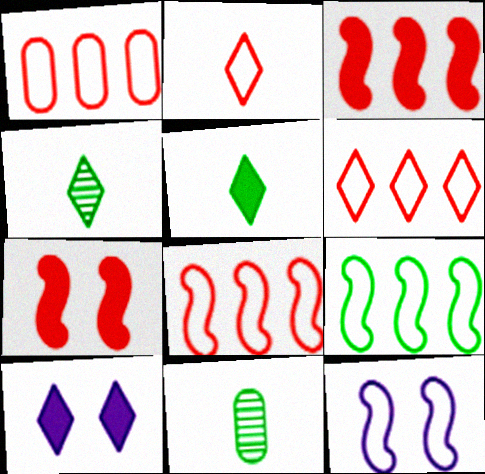[[1, 6, 8], 
[4, 6, 10], 
[8, 10, 11]]